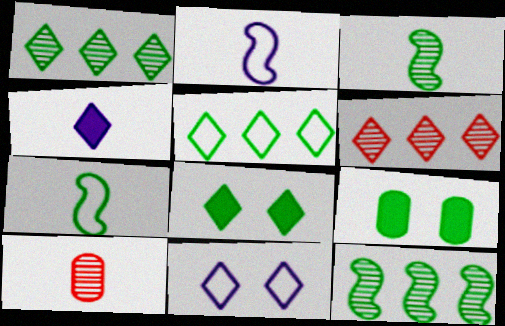[[1, 7, 9], 
[2, 6, 9], 
[3, 5, 9], 
[4, 7, 10]]